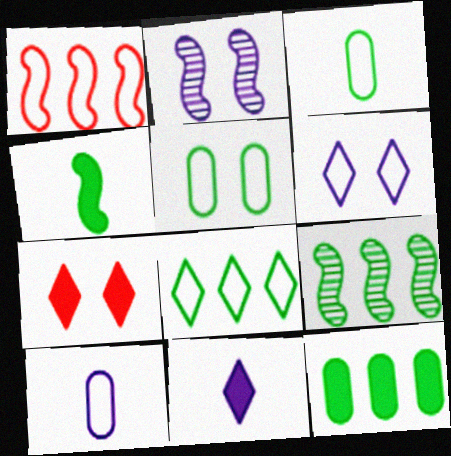[[1, 2, 4], 
[1, 3, 6], 
[2, 5, 7], 
[7, 9, 10], 
[8, 9, 12]]